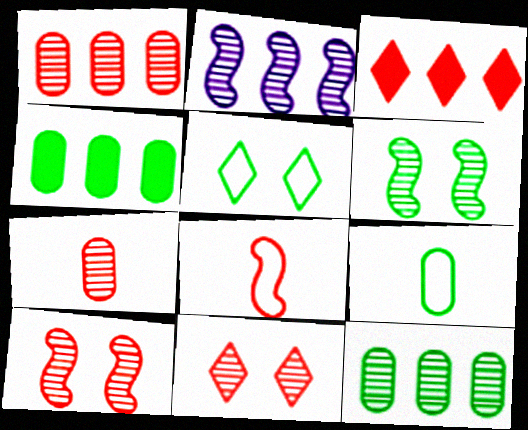[]